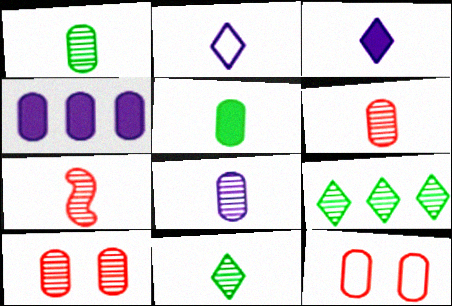[[1, 4, 12], 
[1, 6, 8], 
[2, 5, 7], 
[7, 8, 11]]